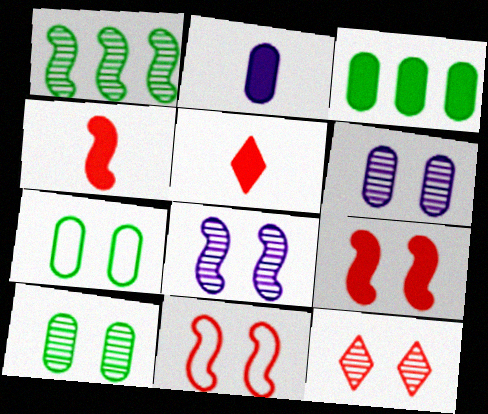[[8, 10, 12]]